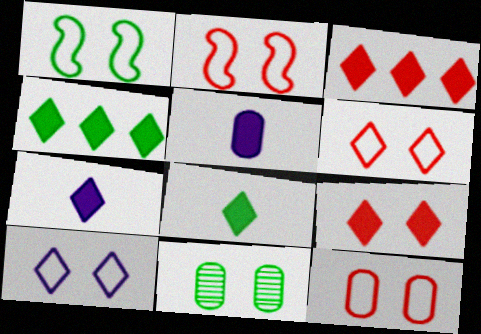[[1, 10, 12], 
[2, 6, 12], 
[4, 7, 9]]